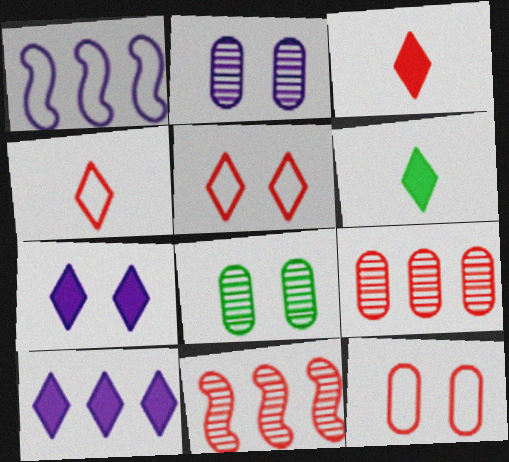[[1, 3, 8], 
[3, 11, 12]]